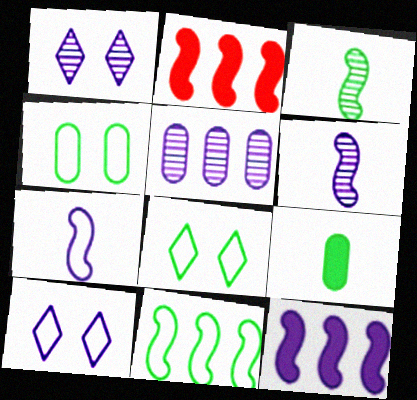[[1, 5, 6]]